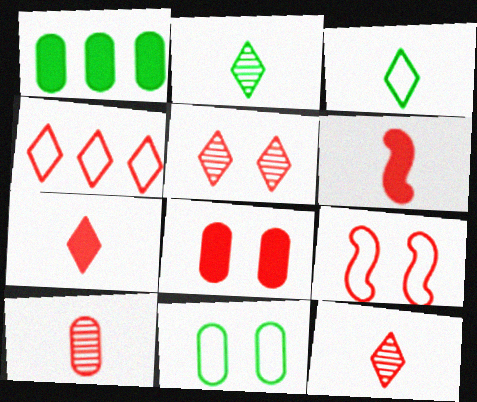[[4, 5, 7], 
[5, 8, 9]]